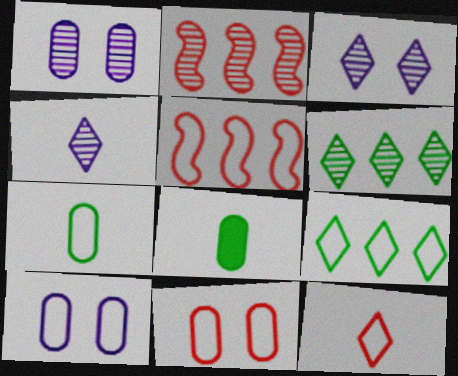[[3, 5, 8], 
[5, 11, 12]]